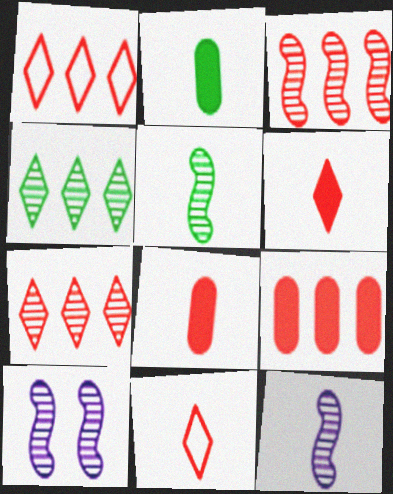[[1, 2, 10], 
[1, 3, 9], 
[2, 11, 12], 
[3, 5, 10]]